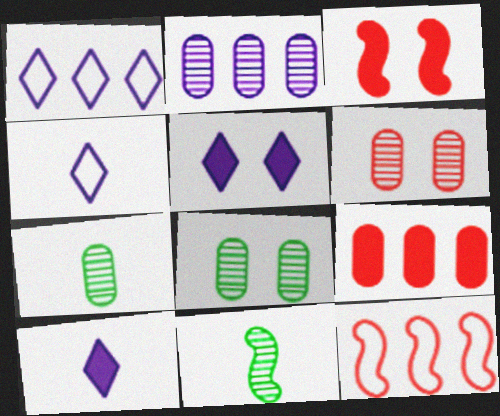[[1, 3, 7], 
[2, 6, 7], 
[5, 7, 12], 
[8, 10, 12]]